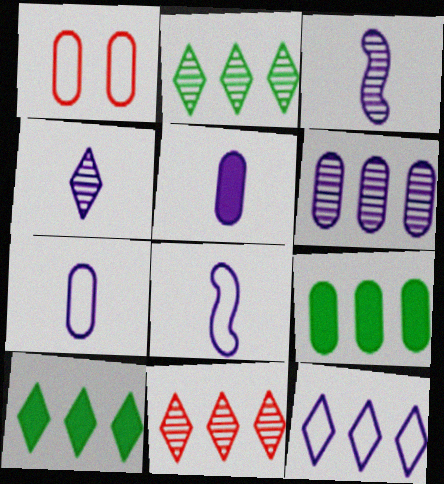[[1, 3, 10], 
[4, 5, 8], 
[10, 11, 12]]